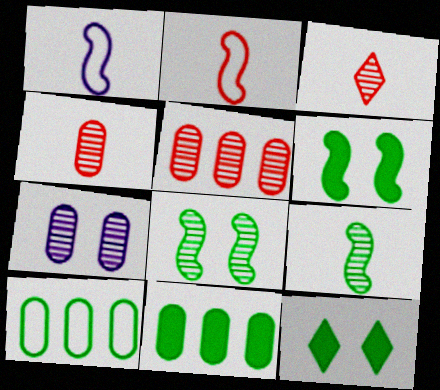[[1, 5, 12], 
[9, 10, 12]]